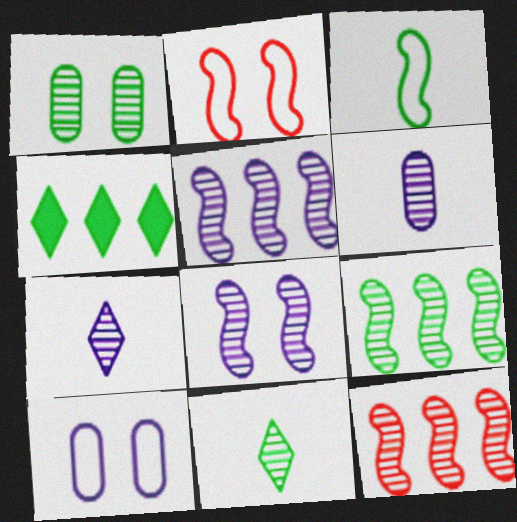[[1, 3, 4], 
[1, 7, 12], 
[1, 9, 11], 
[2, 4, 6], 
[5, 9, 12]]